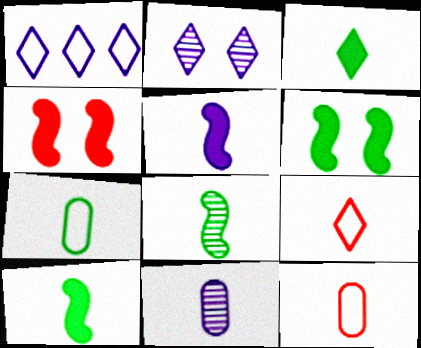[[3, 7, 8], 
[9, 10, 11]]